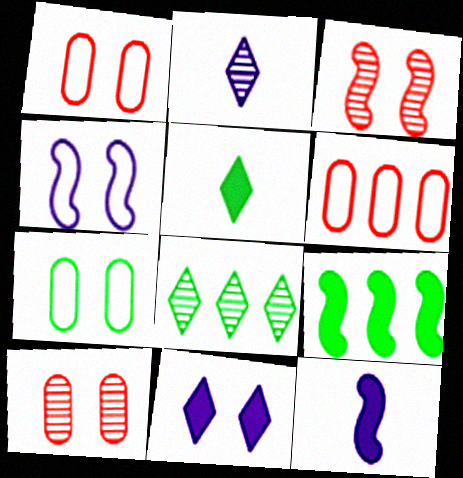[[1, 2, 9], 
[1, 8, 12], 
[3, 7, 11]]